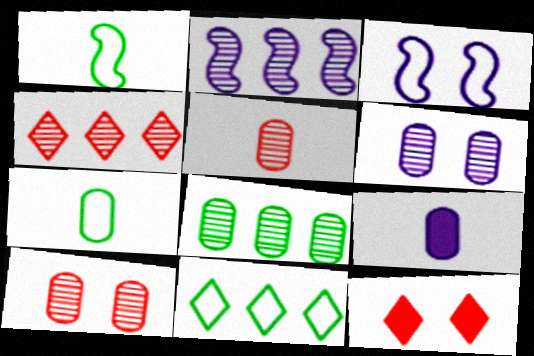[[2, 4, 8], 
[2, 7, 12], 
[5, 6, 8], 
[5, 7, 9]]